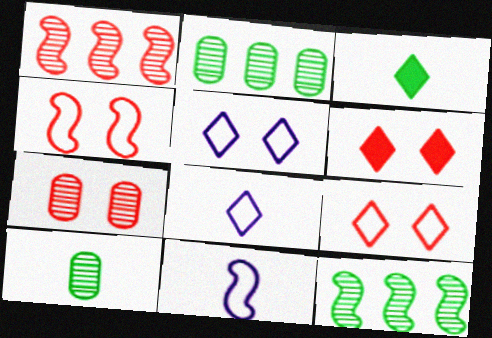[[2, 6, 11], 
[4, 6, 7]]